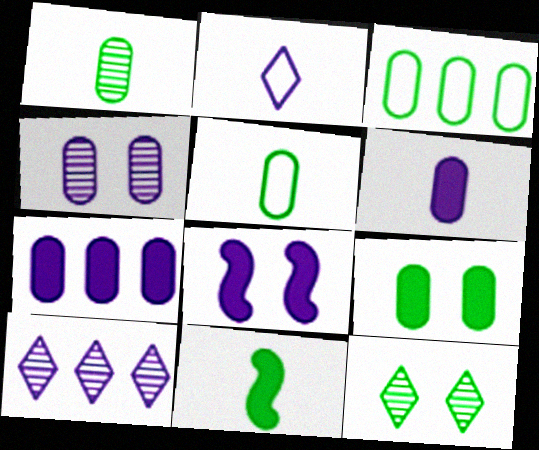[[1, 3, 9], 
[3, 11, 12]]